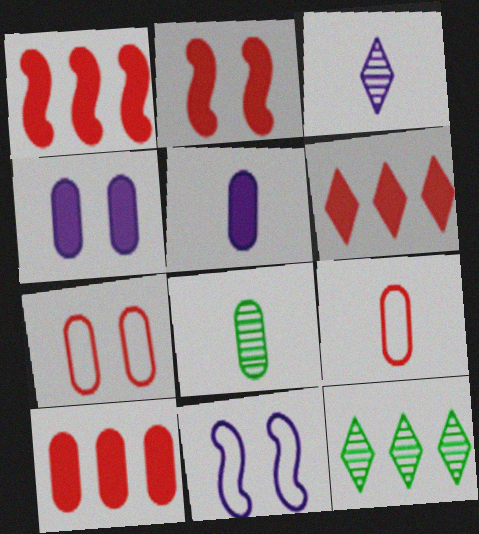[[1, 6, 10], 
[5, 8, 9], 
[6, 8, 11]]